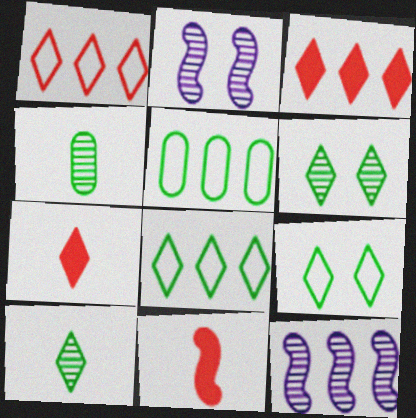[[2, 5, 7], 
[3, 5, 12]]